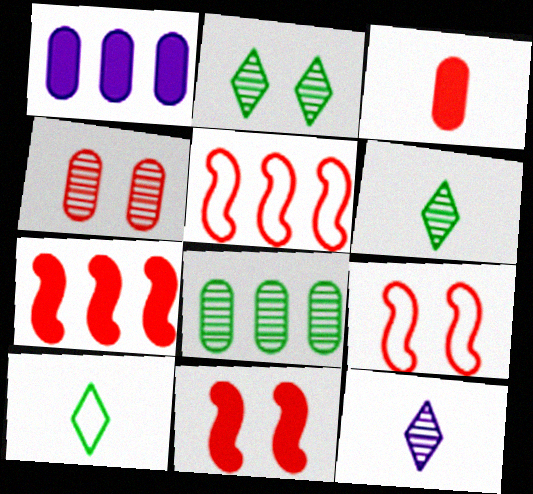[[1, 6, 9]]